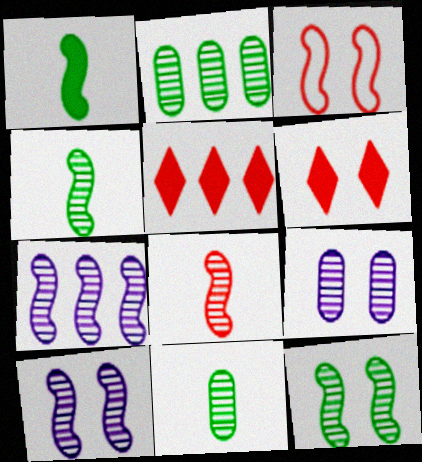[[1, 3, 7], 
[7, 8, 12]]